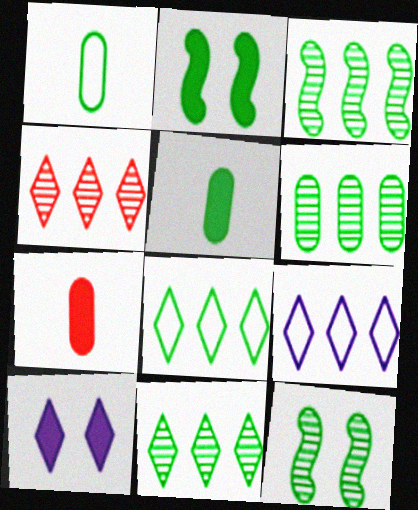[[1, 2, 11], 
[3, 6, 11], 
[5, 8, 12], 
[7, 9, 12]]